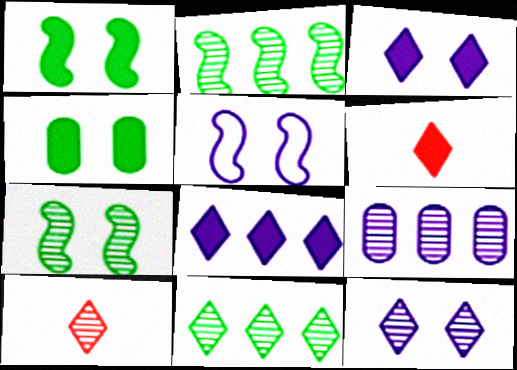[[7, 9, 10], 
[10, 11, 12]]